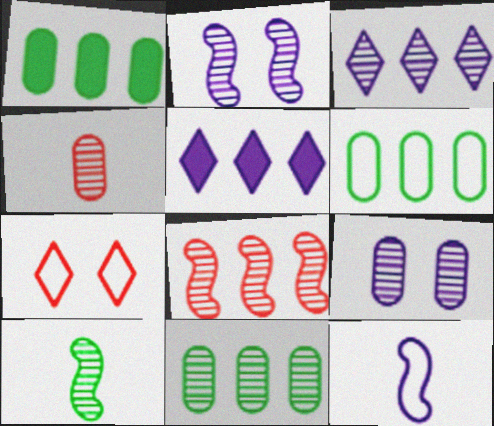[[1, 6, 11], 
[2, 8, 10], 
[3, 8, 11], 
[4, 9, 11], 
[5, 6, 8], 
[5, 9, 12], 
[6, 7, 12]]